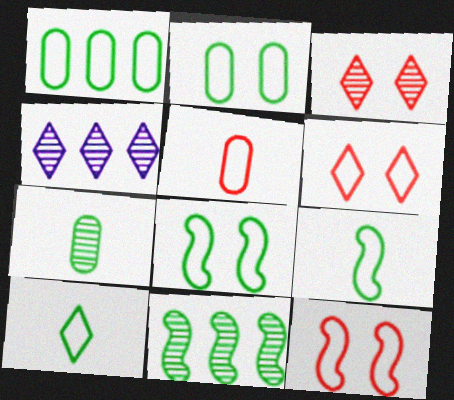[[1, 8, 10]]